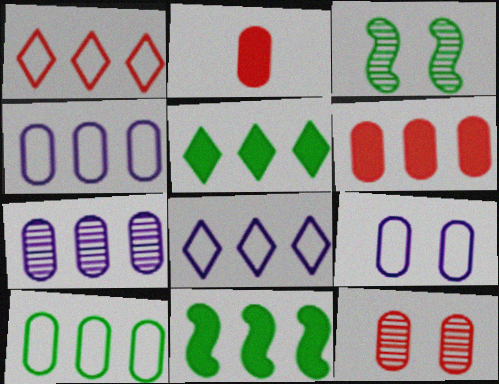[[1, 7, 11], 
[2, 3, 8], 
[6, 7, 10]]